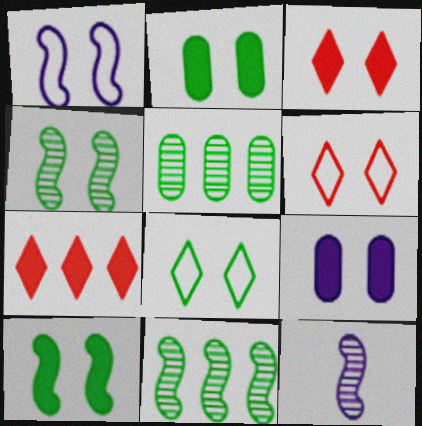[[2, 4, 8], 
[3, 9, 10], 
[4, 6, 9]]